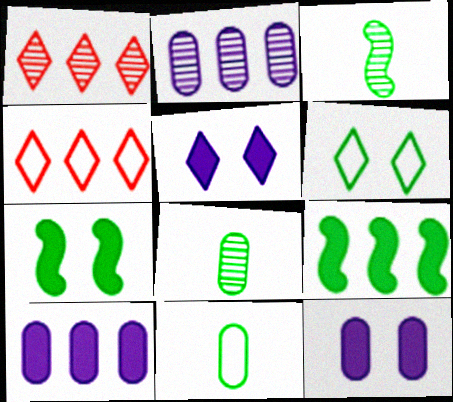[[2, 4, 9], 
[3, 4, 12], 
[6, 8, 9]]